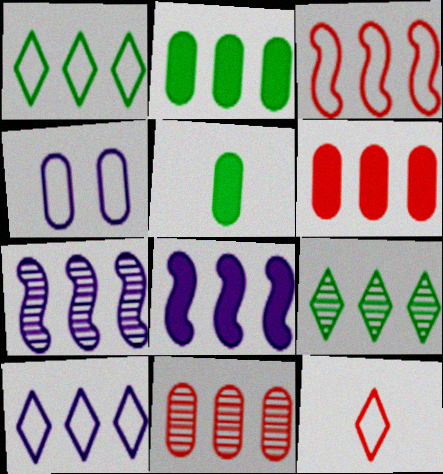[[1, 6, 7], 
[1, 8, 11], 
[4, 5, 11], 
[7, 9, 11]]